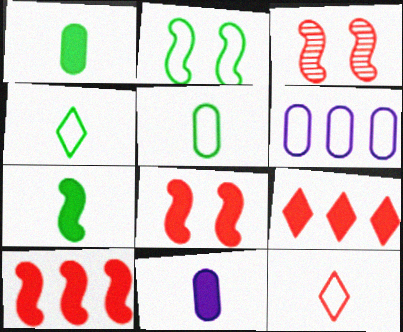[[2, 6, 12]]